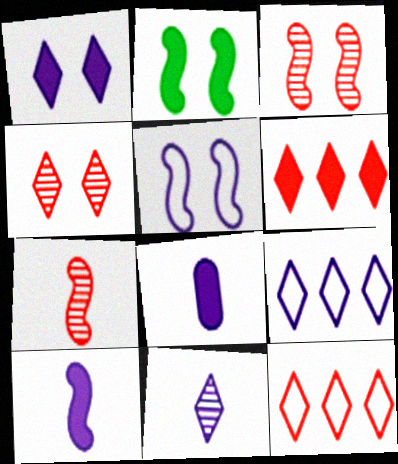[[1, 9, 11], 
[2, 3, 5], 
[2, 6, 8]]